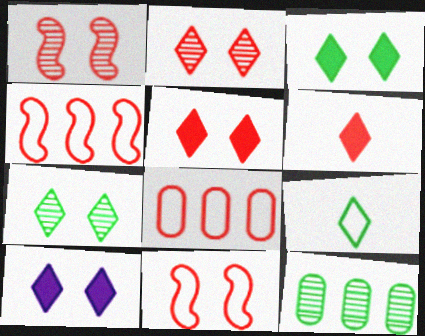[[1, 6, 8], 
[3, 5, 10]]